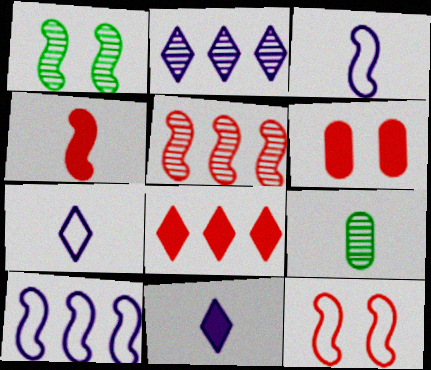[[1, 4, 10], 
[4, 5, 12], 
[4, 6, 8], 
[4, 7, 9]]